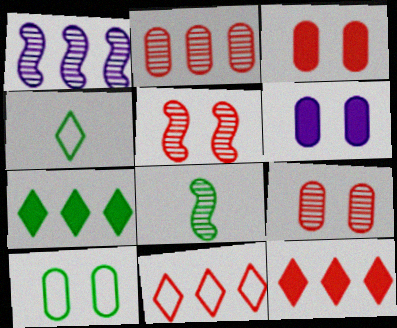[[1, 3, 4], 
[1, 5, 8], 
[6, 8, 11], 
[6, 9, 10], 
[7, 8, 10]]